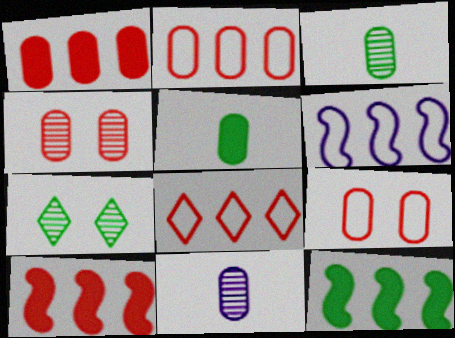[]